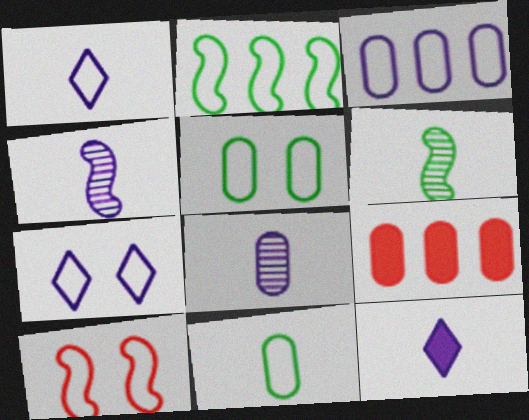[[5, 7, 10], 
[5, 8, 9], 
[6, 7, 9]]